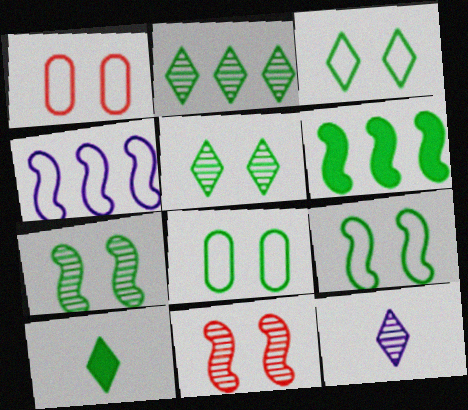[[1, 6, 12], 
[2, 3, 10], 
[3, 8, 9]]